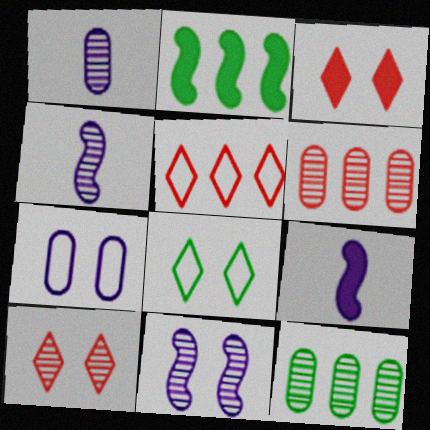[[4, 10, 12], 
[6, 8, 9]]